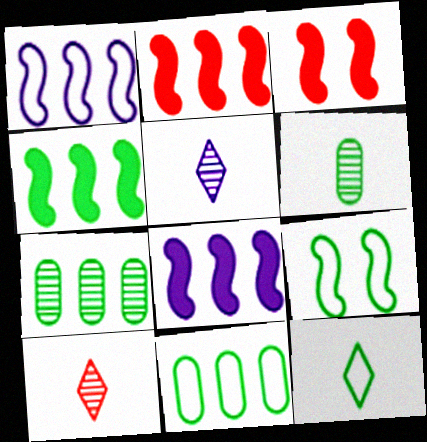[[2, 4, 8], 
[3, 5, 11], 
[9, 11, 12]]